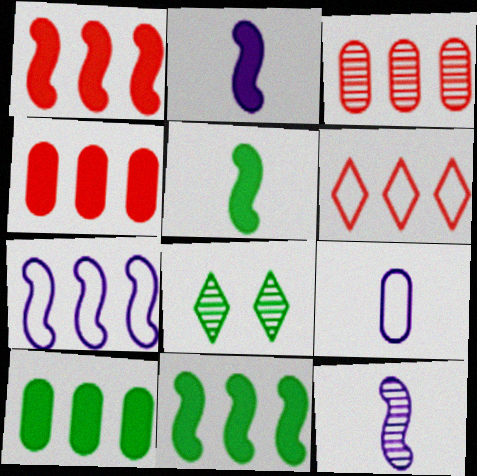[[1, 3, 6], 
[1, 8, 9], 
[3, 8, 12]]